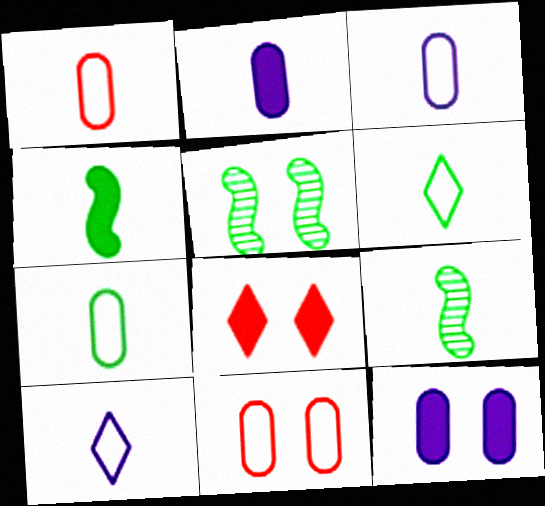[[1, 3, 7]]